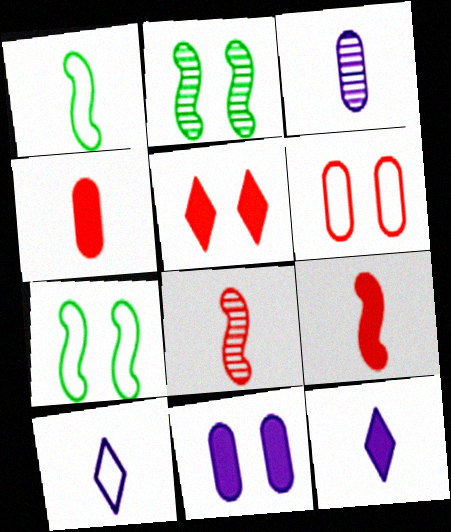[]